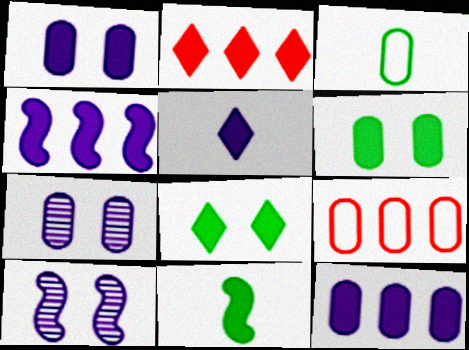[[1, 2, 11], 
[1, 4, 5], 
[2, 3, 10], 
[2, 5, 8]]